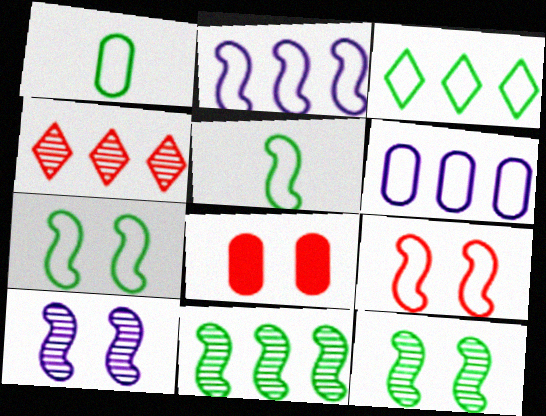[[1, 3, 7], 
[2, 5, 9]]